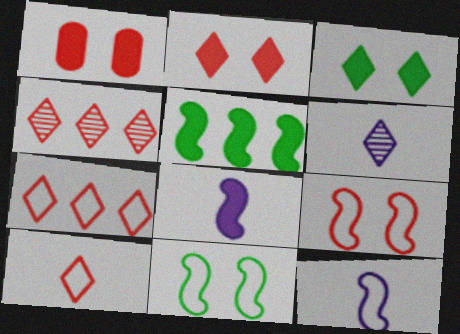[[2, 4, 10], 
[3, 6, 7]]